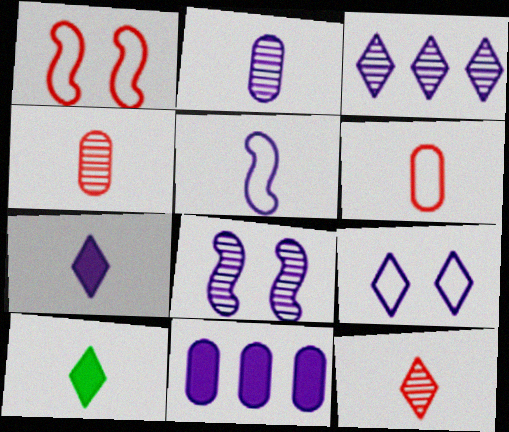[[2, 3, 8], 
[2, 5, 7], 
[3, 7, 9], 
[4, 5, 10]]